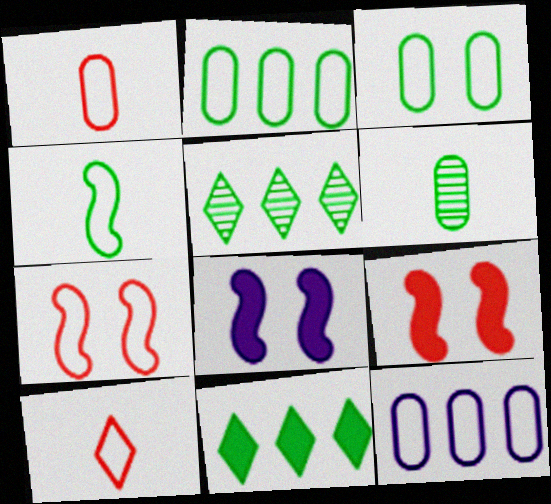[[1, 3, 12], 
[1, 5, 8]]